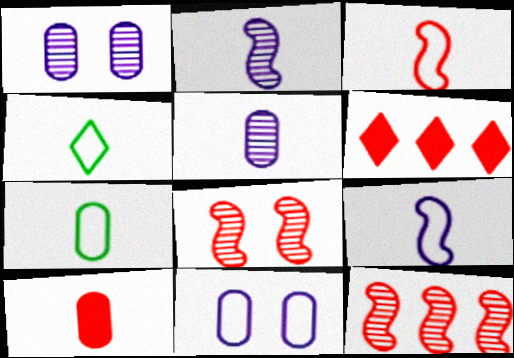[[2, 4, 10], 
[5, 7, 10]]